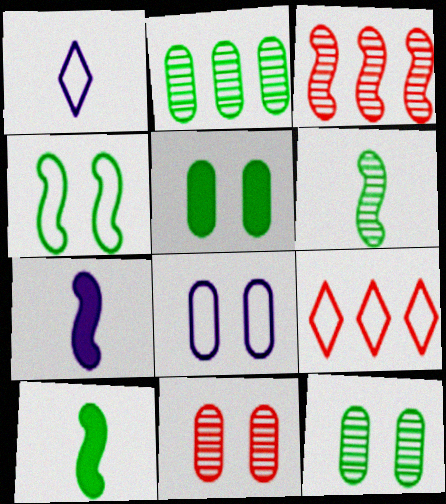[[1, 3, 5], 
[3, 4, 7], 
[5, 8, 11], 
[7, 9, 12]]